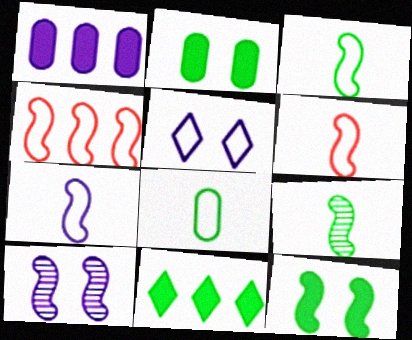[[3, 6, 7], 
[4, 5, 8]]